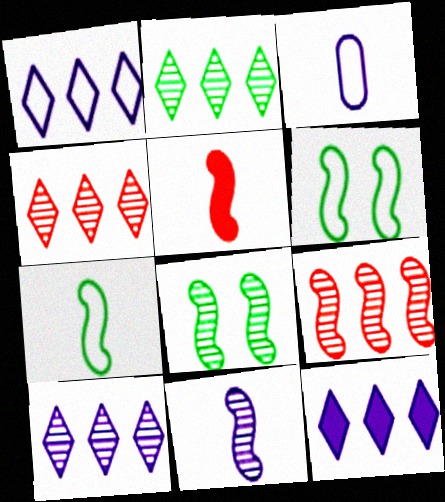[[1, 10, 12], 
[2, 4, 10], 
[5, 7, 11], 
[8, 9, 11]]